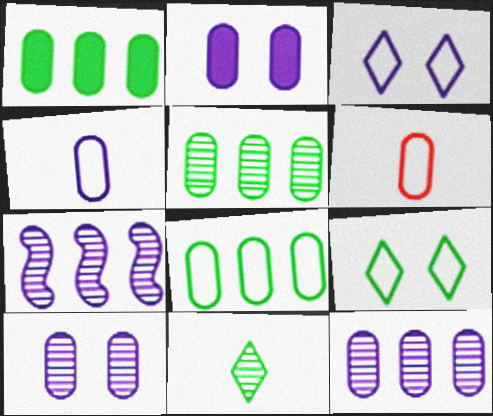[[1, 5, 8], 
[1, 6, 10], 
[2, 4, 12], 
[2, 5, 6]]